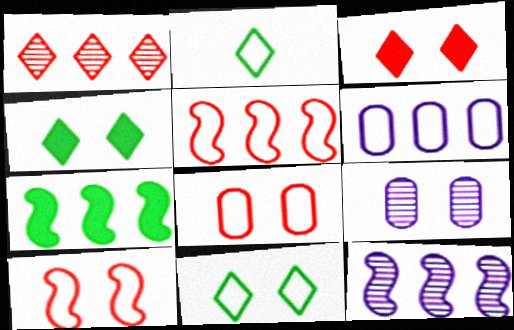[[1, 6, 7], 
[2, 6, 10], 
[4, 9, 10], 
[5, 7, 12]]